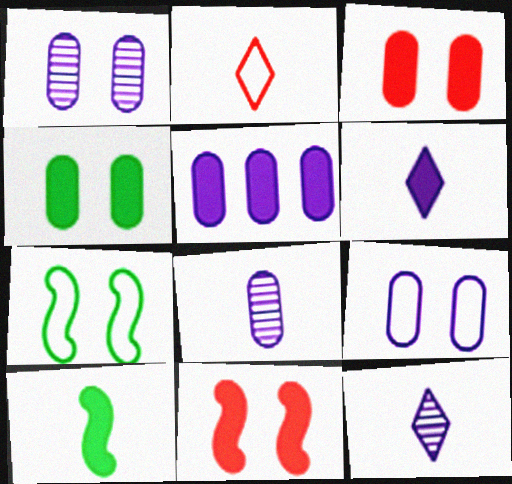[[2, 8, 10], 
[5, 8, 9]]